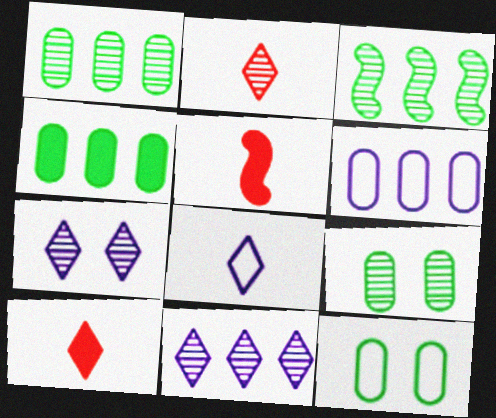[[5, 11, 12]]